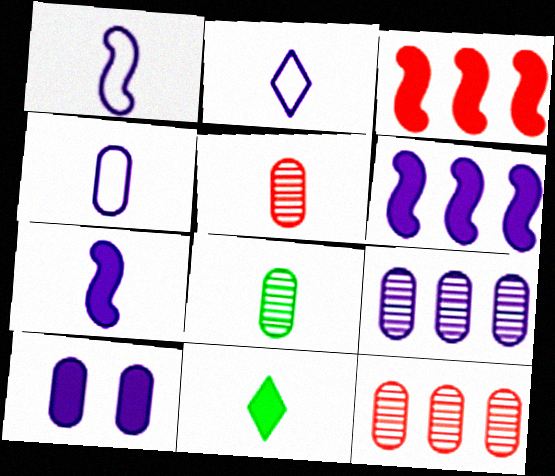[[1, 2, 4], 
[1, 5, 11], 
[3, 10, 11], 
[4, 9, 10]]